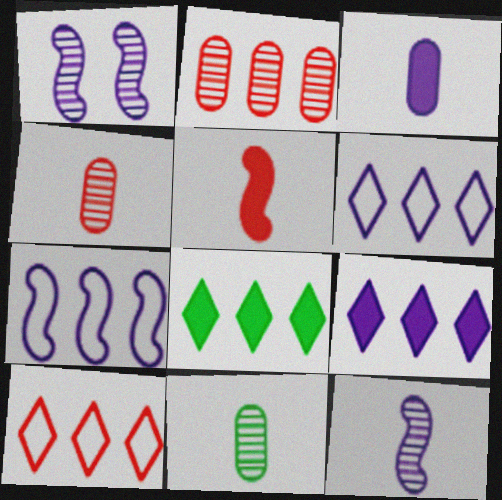[[1, 3, 6], 
[2, 7, 8]]